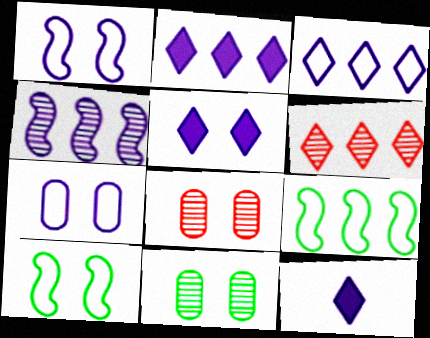[[2, 5, 12], 
[4, 7, 12], 
[5, 8, 10], 
[8, 9, 12]]